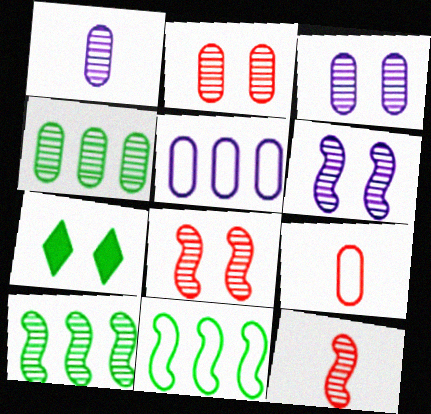[[1, 2, 4], 
[5, 7, 12], 
[6, 10, 12]]